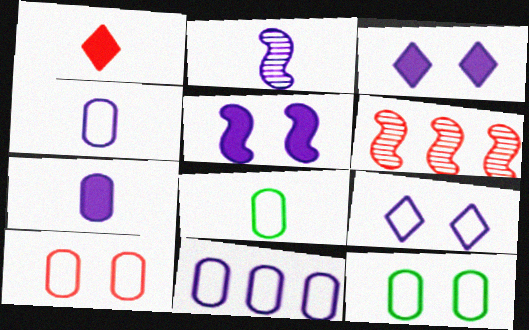[[1, 2, 8], 
[1, 6, 10], 
[2, 3, 11], 
[3, 6, 8], 
[8, 10, 11]]